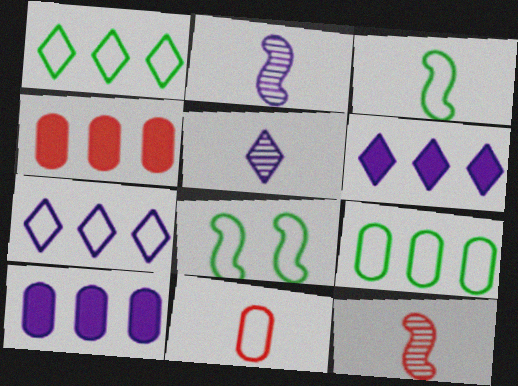[[4, 5, 8], 
[7, 8, 11]]